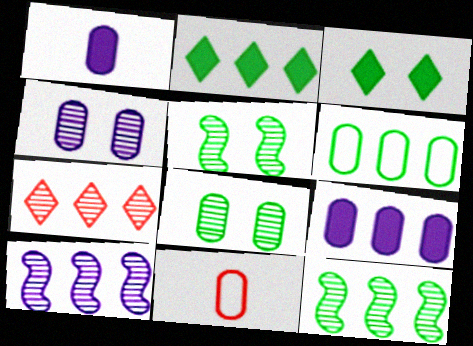[[2, 6, 12], 
[3, 10, 11], 
[8, 9, 11]]